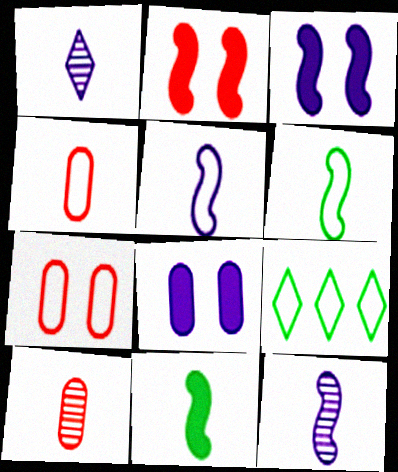[[1, 4, 11], 
[3, 9, 10], 
[5, 7, 9]]